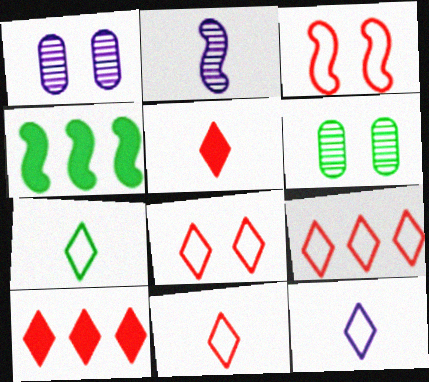[[1, 4, 11], 
[2, 3, 4], 
[4, 6, 7], 
[7, 11, 12], 
[8, 9, 11]]